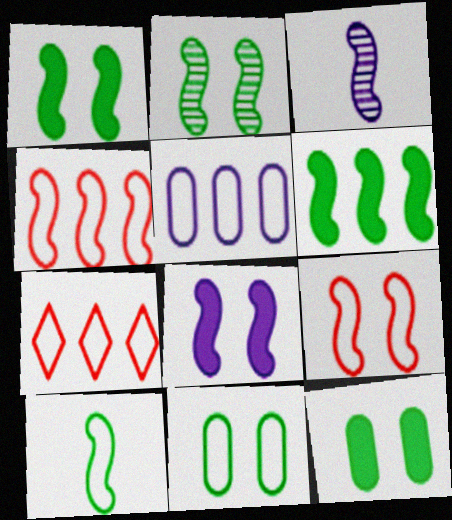[[1, 3, 4], 
[2, 6, 10], 
[2, 8, 9], 
[3, 6, 9], 
[3, 7, 12]]